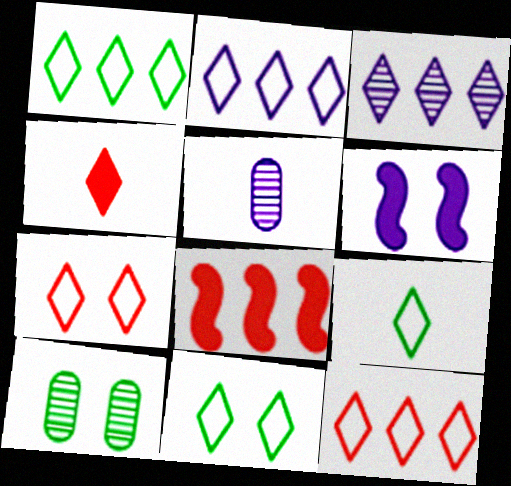[[1, 2, 12], 
[1, 9, 11], 
[2, 5, 6], 
[2, 7, 9], 
[3, 4, 11], 
[5, 8, 11], 
[6, 7, 10]]